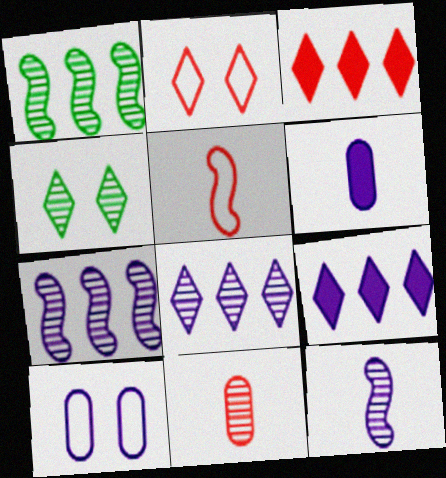[[1, 2, 6], 
[4, 7, 11], 
[9, 10, 12]]